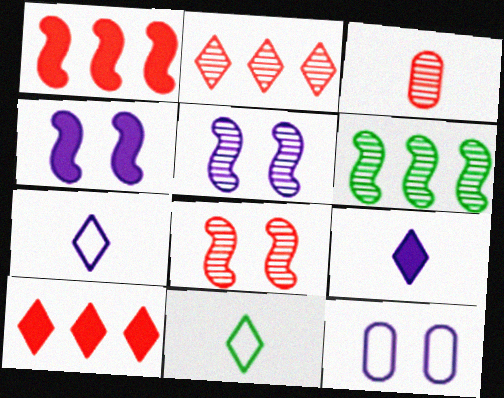[[2, 3, 8]]